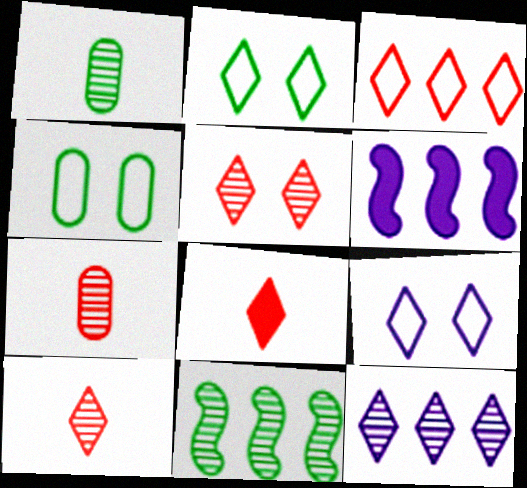[[2, 6, 7], 
[2, 8, 12], 
[3, 5, 8], 
[4, 6, 10]]